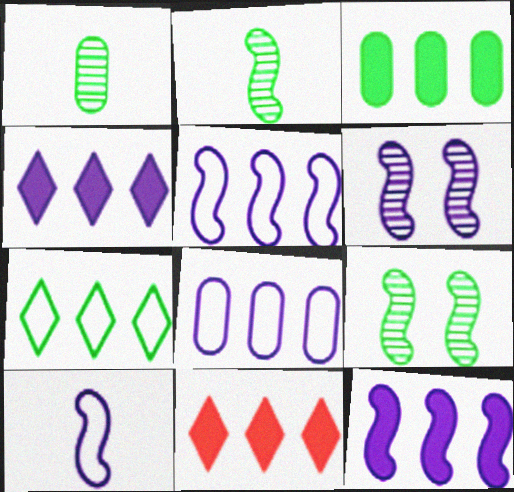[[3, 11, 12], 
[6, 10, 12]]